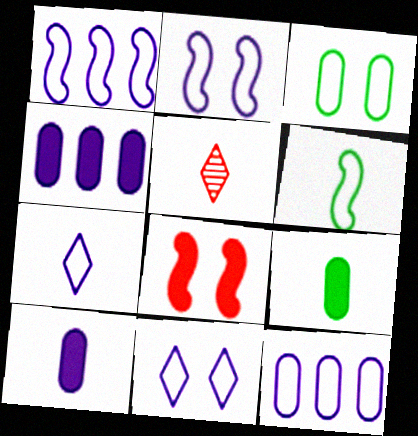[[2, 7, 12], 
[5, 6, 10]]